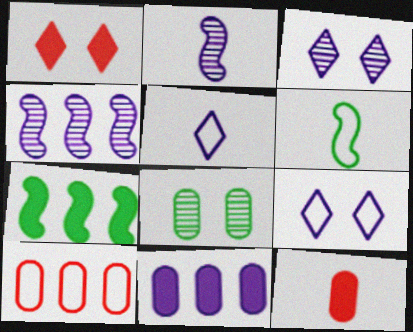[[2, 9, 11], 
[6, 9, 10]]